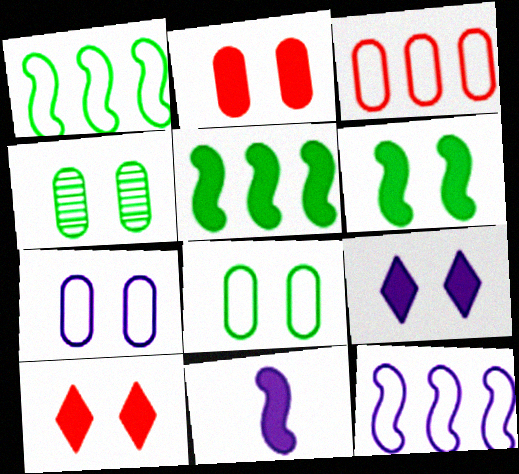[[2, 4, 7], 
[2, 6, 9]]